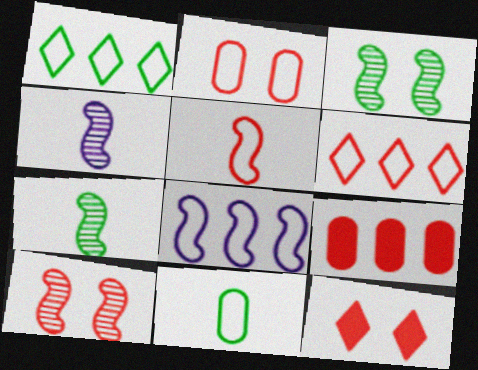[[2, 5, 6], 
[2, 10, 12]]